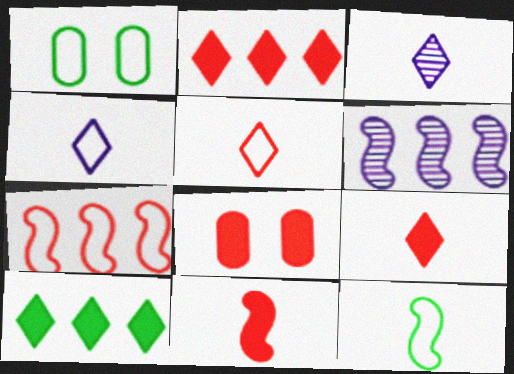[[1, 4, 7], 
[1, 6, 9], 
[2, 8, 11]]